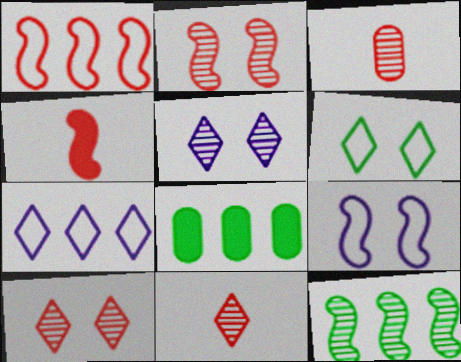[[1, 2, 4], 
[3, 5, 12], 
[4, 9, 12], 
[8, 9, 11]]